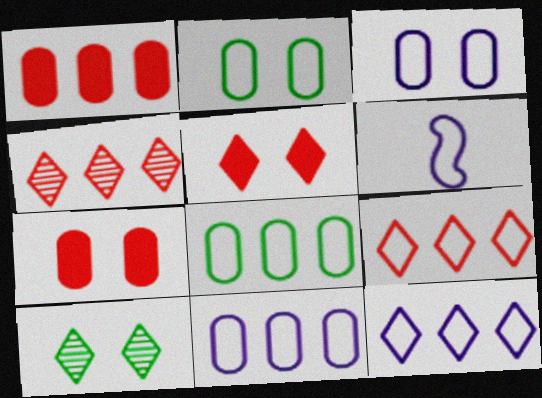[[1, 6, 10], 
[2, 6, 9], 
[3, 6, 12]]